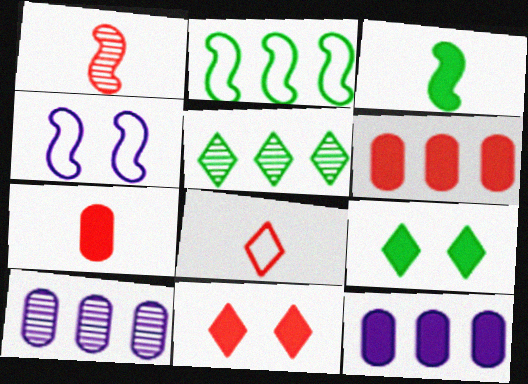[[1, 7, 8], 
[3, 11, 12], 
[4, 5, 7]]